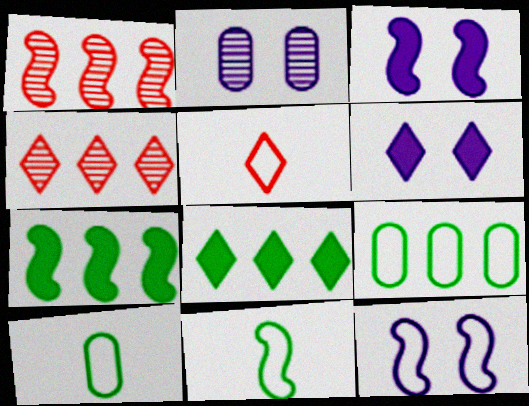[[1, 3, 11], 
[1, 6, 10], 
[2, 5, 7], 
[2, 6, 12], 
[3, 4, 10], 
[5, 9, 12]]